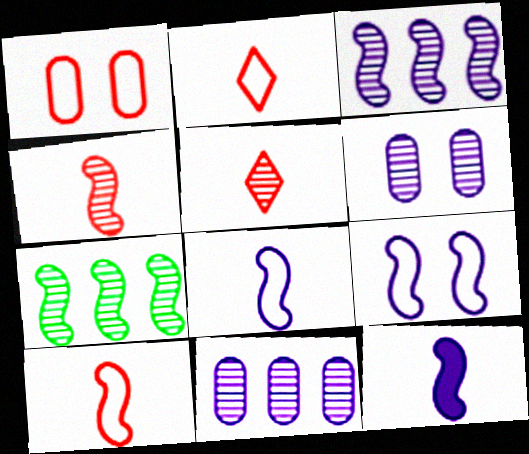[[3, 9, 12], 
[5, 6, 7]]